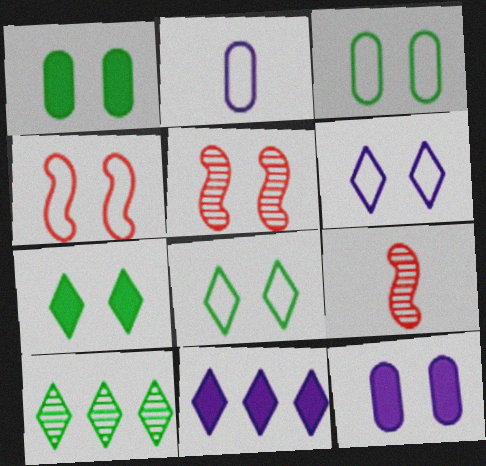[[1, 5, 6], 
[3, 4, 6], 
[3, 9, 11], 
[5, 8, 12]]